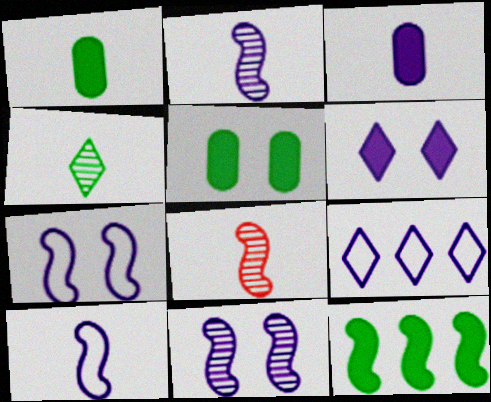[[3, 9, 11], 
[5, 8, 9], 
[7, 8, 12]]